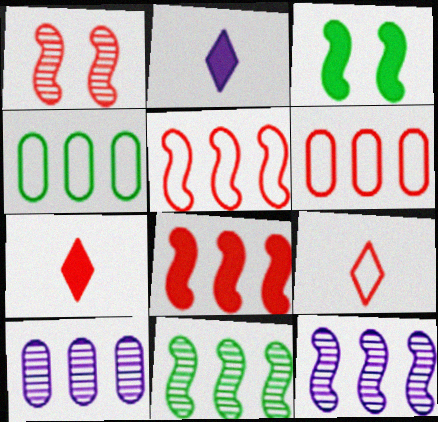[[1, 2, 4], 
[1, 6, 7], 
[3, 9, 10]]